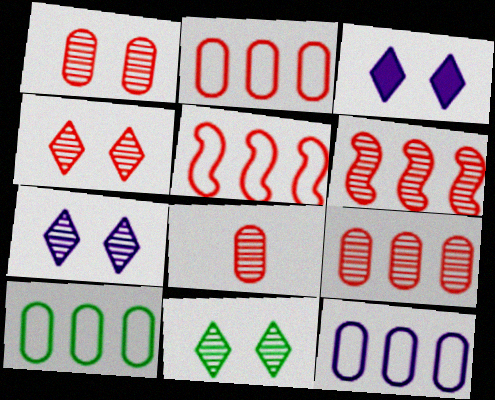[[1, 8, 9], 
[2, 10, 12], 
[4, 6, 8], 
[4, 7, 11]]